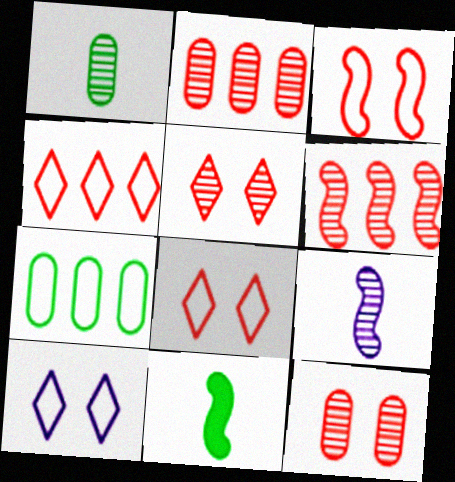[[2, 10, 11]]